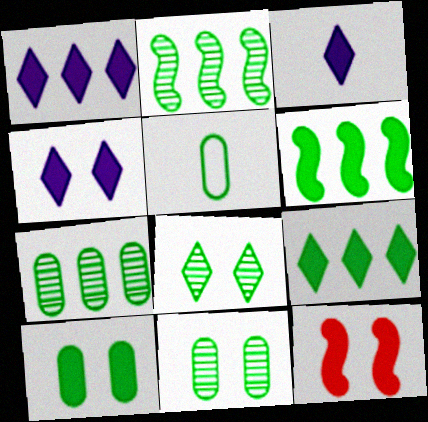[[1, 3, 4], 
[4, 10, 12], 
[5, 6, 8], 
[5, 7, 10]]